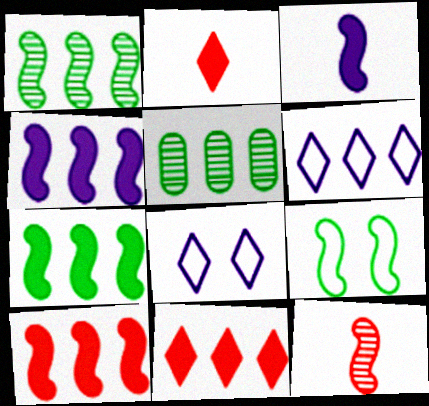[[4, 7, 10], 
[4, 9, 12], 
[5, 6, 10]]